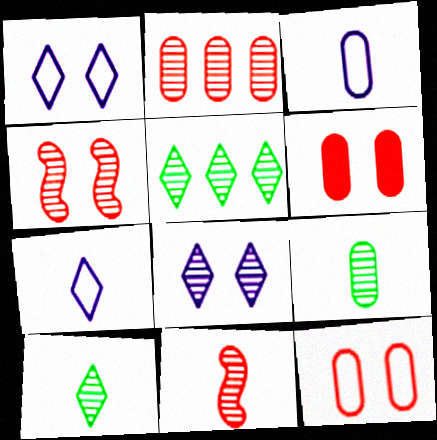[]